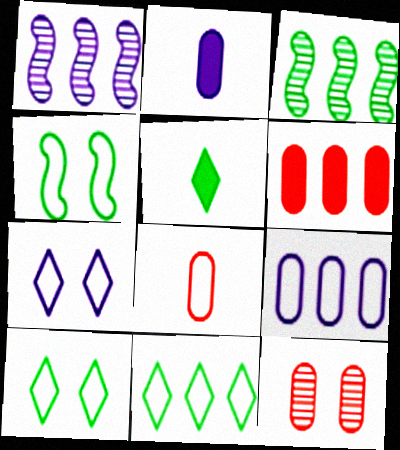[[1, 2, 7], 
[1, 6, 11], 
[6, 8, 12]]